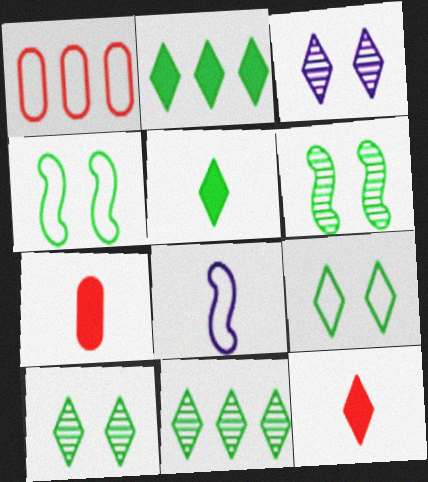[[1, 8, 9], 
[5, 9, 11]]